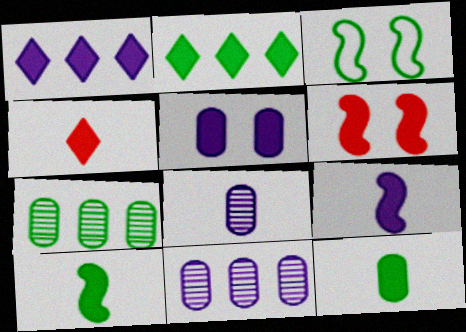[[1, 5, 9], 
[1, 6, 12], 
[3, 4, 11], 
[4, 9, 12]]